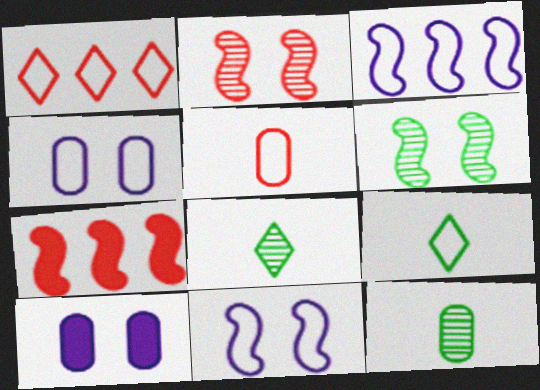[[4, 7, 8]]